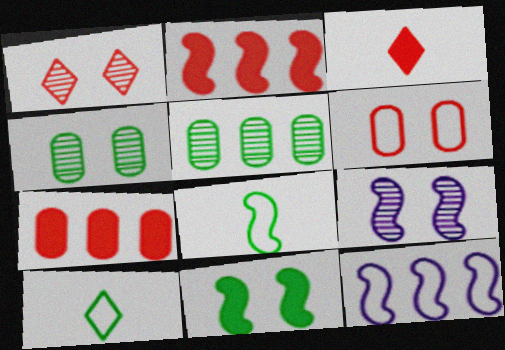[[1, 4, 9], 
[2, 8, 9], 
[3, 4, 12], 
[5, 10, 11], 
[6, 10, 12], 
[7, 9, 10]]